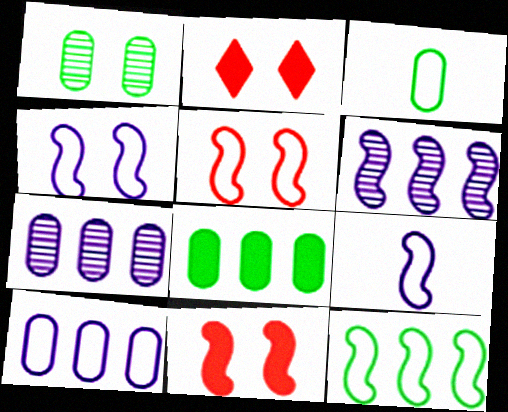[[1, 2, 4], 
[1, 3, 8], 
[2, 3, 6], 
[5, 9, 12]]